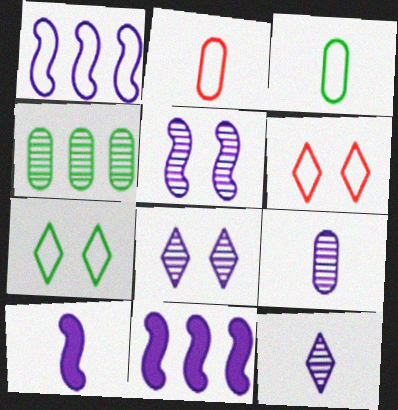[[1, 2, 7], 
[1, 3, 6], 
[1, 5, 10], 
[4, 6, 10]]